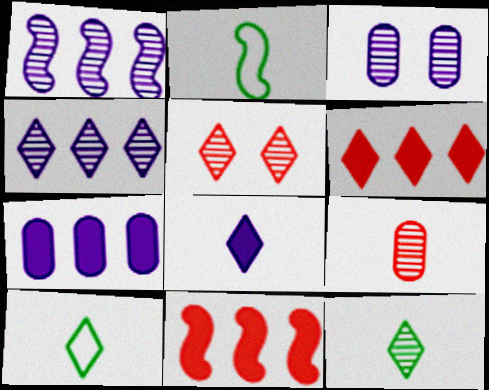[[2, 3, 6], 
[2, 5, 7], 
[2, 8, 9], 
[3, 10, 11], 
[4, 5, 12]]